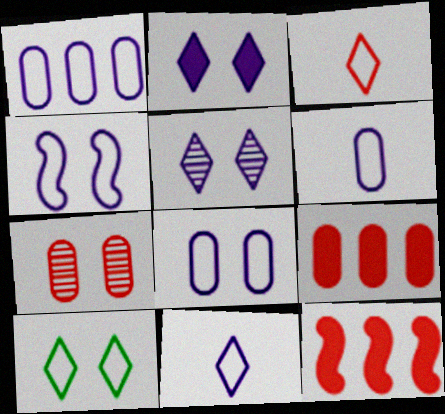[[1, 4, 11], 
[1, 6, 8], 
[3, 7, 12]]